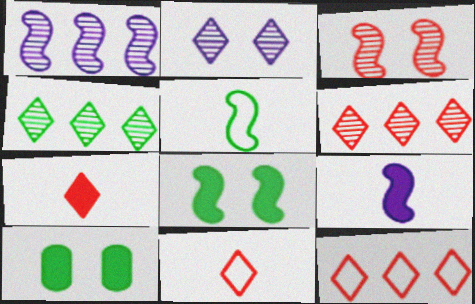[[1, 10, 11], 
[4, 5, 10]]